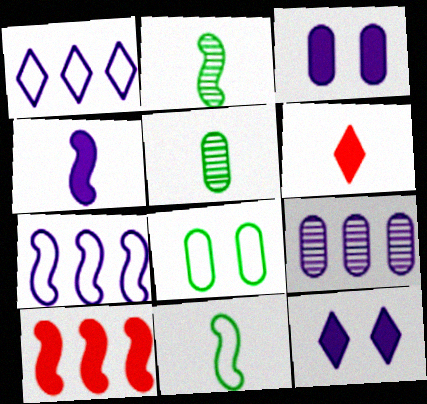[]